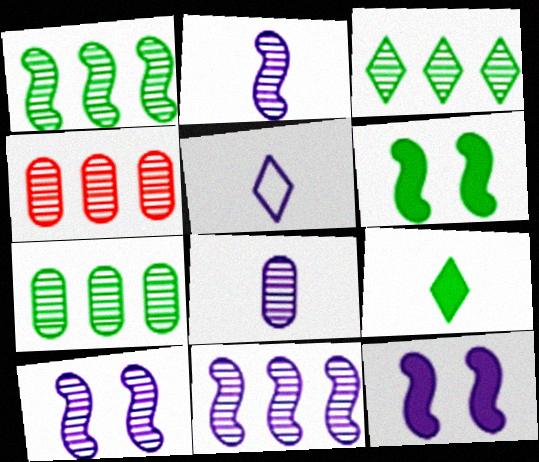[[1, 3, 7], 
[2, 10, 11], 
[3, 4, 11], 
[4, 5, 6]]